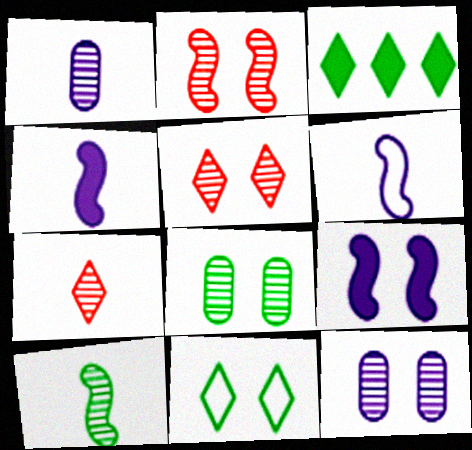[[1, 7, 10]]